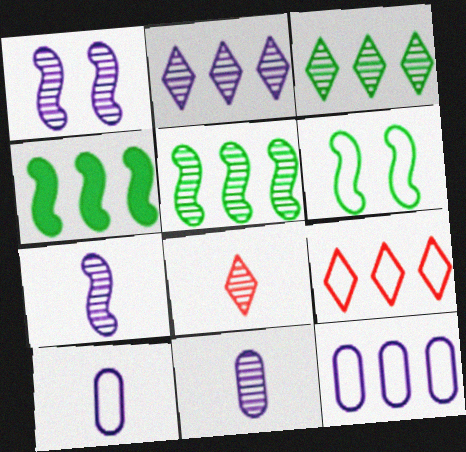[[1, 2, 11], 
[6, 9, 10]]